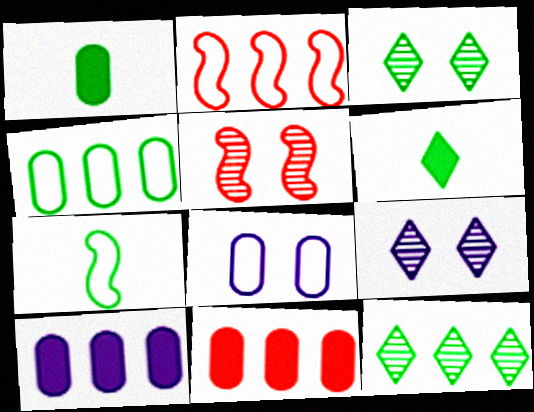[[1, 2, 9], 
[2, 10, 12], 
[7, 9, 11]]